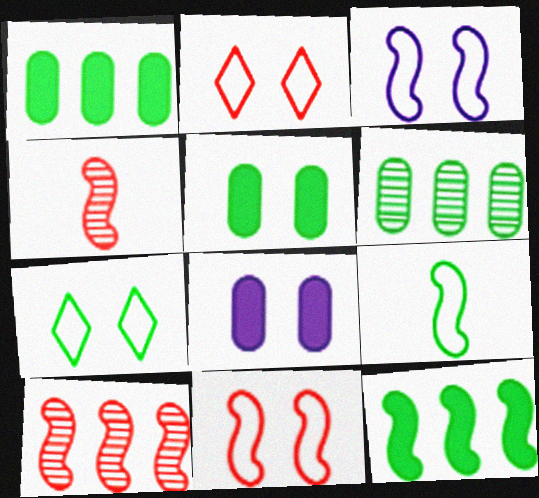[[3, 4, 12]]